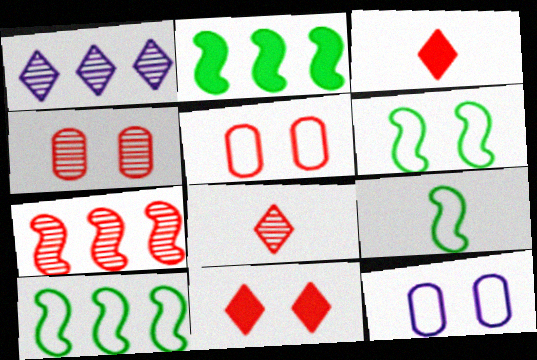[[2, 8, 12], 
[3, 5, 7], 
[4, 7, 8], 
[6, 9, 10]]